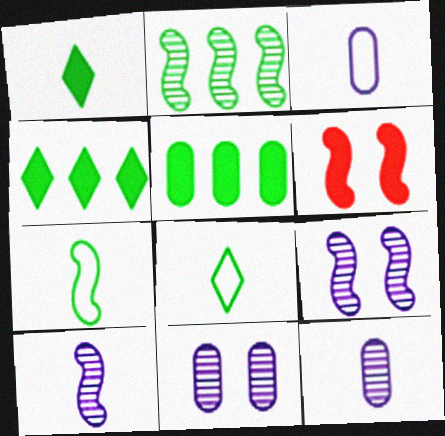[]